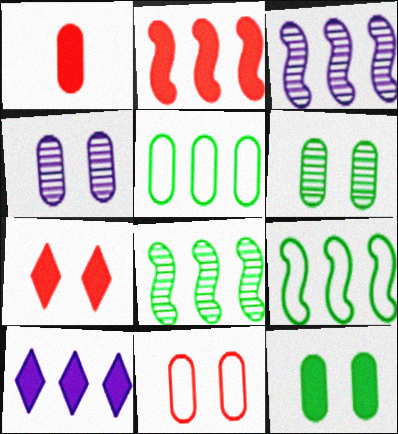[[1, 2, 7], 
[1, 4, 5], 
[2, 3, 9], 
[4, 11, 12]]